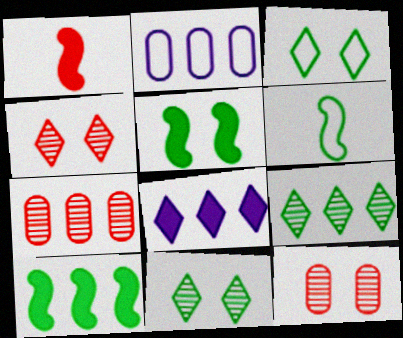[[1, 2, 11], 
[6, 8, 12]]